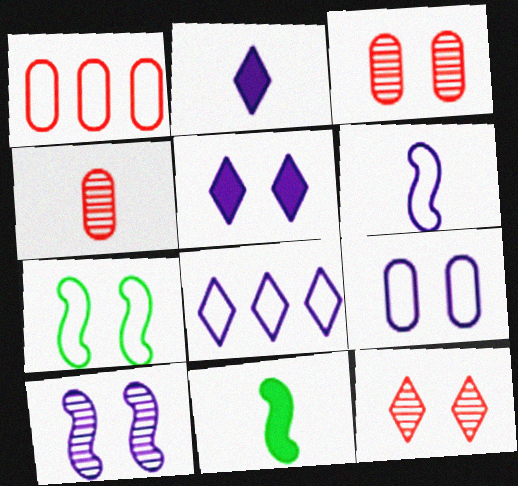[[3, 5, 7], 
[3, 8, 11], 
[5, 9, 10], 
[6, 8, 9]]